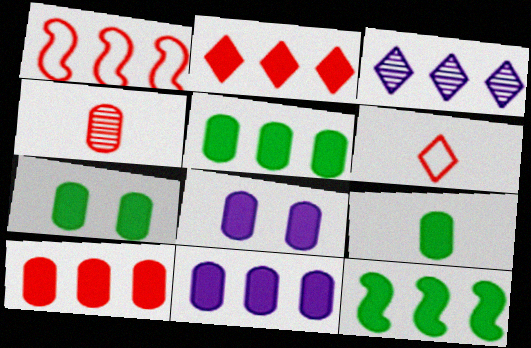[[1, 3, 5], 
[2, 11, 12], 
[5, 7, 9], 
[5, 10, 11], 
[8, 9, 10]]